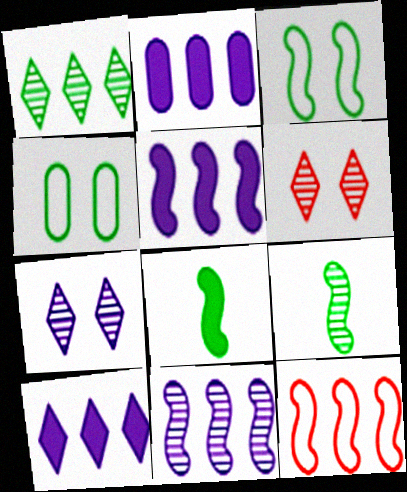[[1, 2, 12], 
[1, 4, 8], 
[2, 5, 10]]